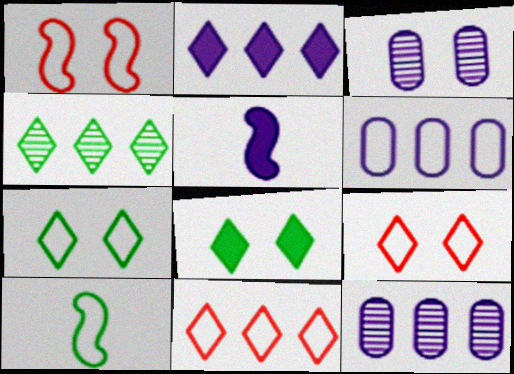[[1, 3, 8], 
[2, 4, 11], 
[6, 9, 10]]